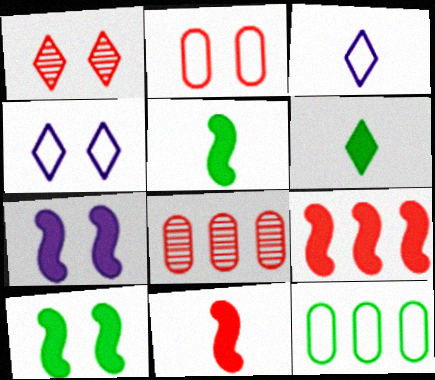[[3, 8, 10], 
[4, 5, 8], 
[5, 7, 9]]